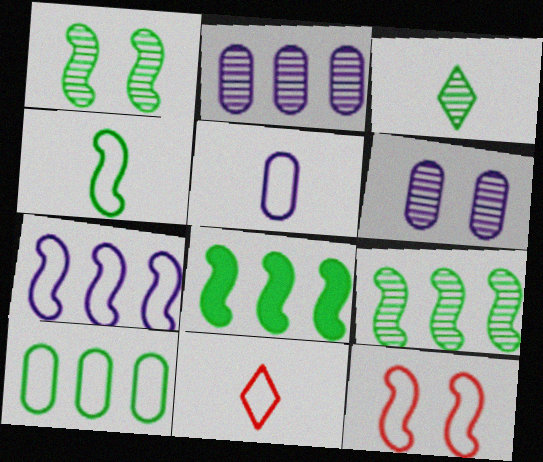[[1, 4, 8], 
[4, 5, 11], 
[4, 7, 12], 
[6, 8, 11]]